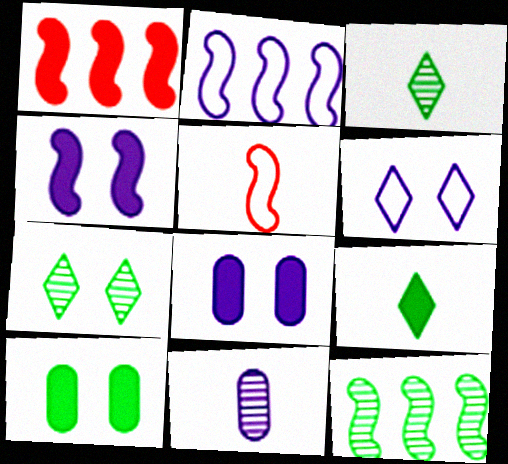[[1, 2, 12], 
[1, 8, 9], 
[4, 5, 12], 
[5, 9, 11]]